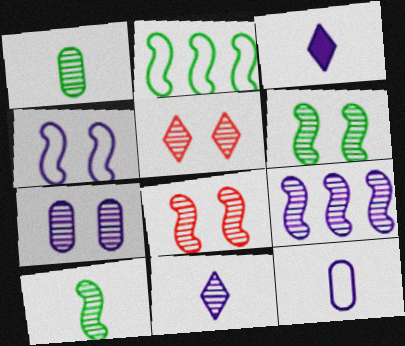[[1, 5, 9], 
[5, 6, 7], 
[7, 9, 11], 
[8, 9, 10]]